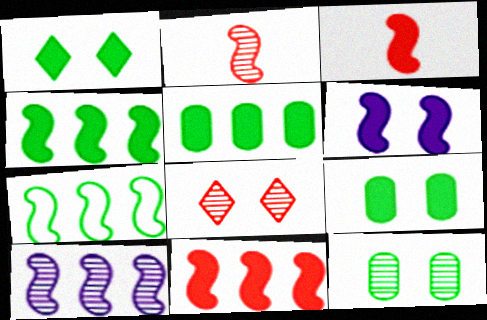[[2, 6, 7], 
[3, 4, 6], 
[7, 10, 11]]